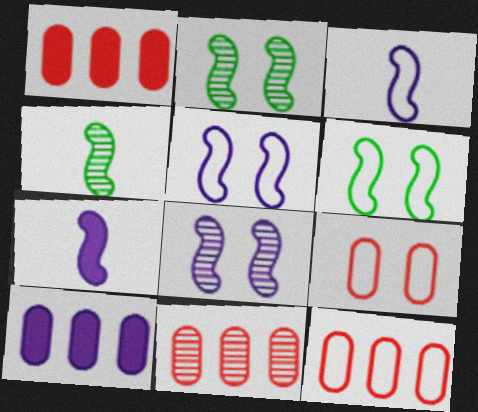[[1, 11, 12]]